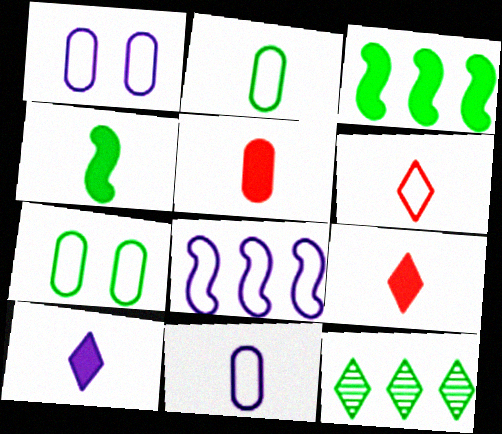[[4, 5, 10], 
[4, 7, 12], 
[6, 7, 8]]